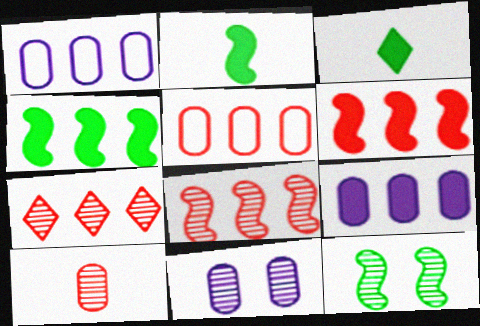[[1, 4, 7], 
[5, 6, 7]]